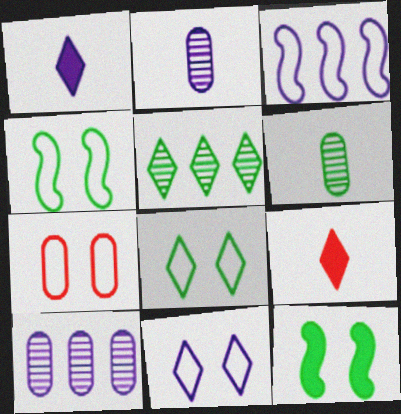[[4, 7, 11], 
[4, 9, 10], 
[5, 9, 11]]